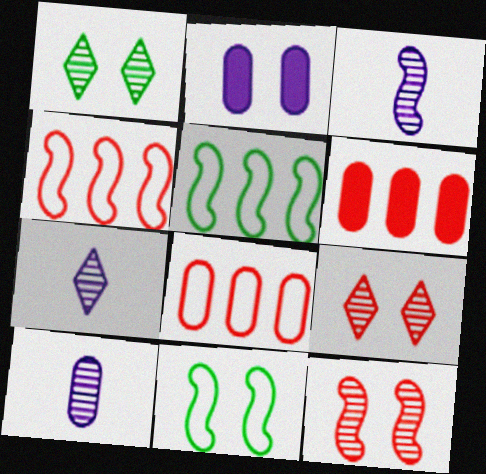[[2, 9, 11], 
[3, 7, 10], 
[6, 7, 11]]